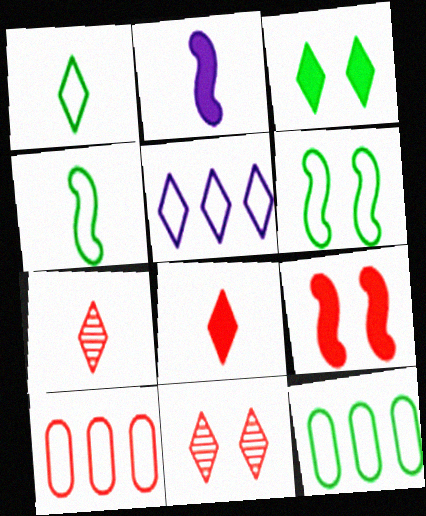[[1, 6, 12], 
[2, 11, 12], 
[3, 5, 7], 
[7, 9, 10]]